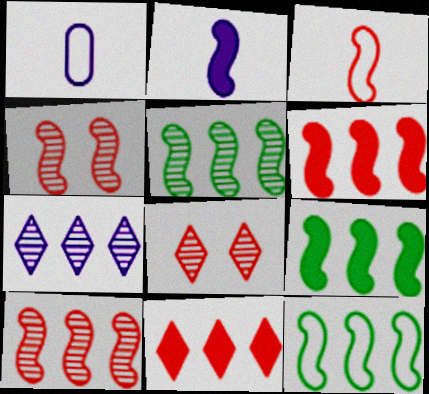[[1, 8, 9], 
[2, 4, 12], 
[3, 4, 6], 
[5, 9, 12]]